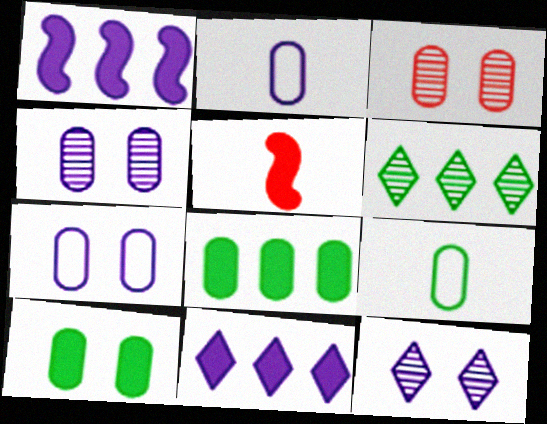[[1, 2, 12], 
[2, 3, 8], 
[3, 7, 10], 
[5, 6, 7], 
[5, 10, 11]]